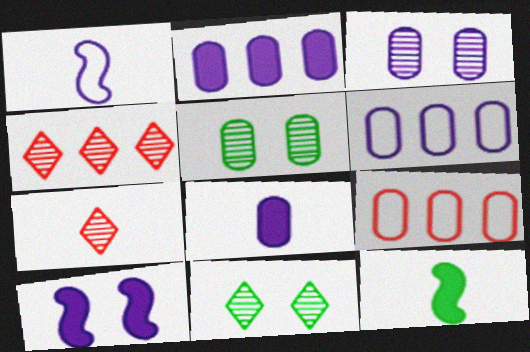[[3, 6, 8], 
[5, 8, 9]]